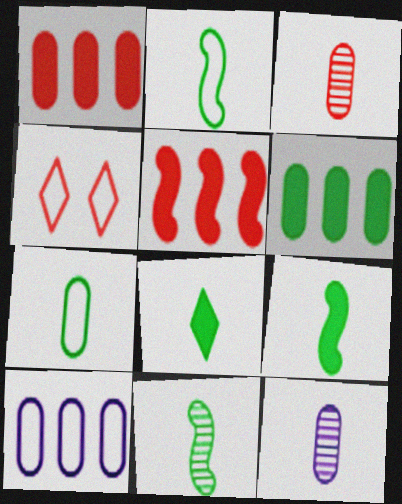[[2, 4, 10], 
[2, 9, 11], 
[3, 4, 5], 
[7, 8, 11]]